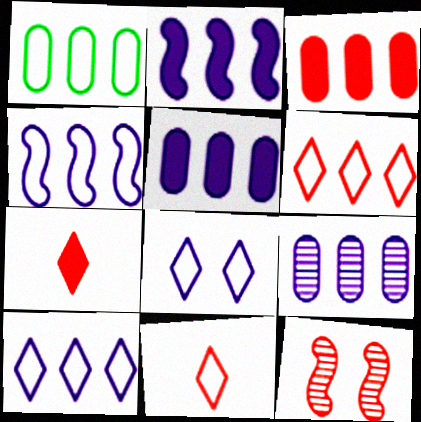[[1, 3, 9], 
[1, 4, 6], 
[2, 9, 10], 
[3, 11, 12]]